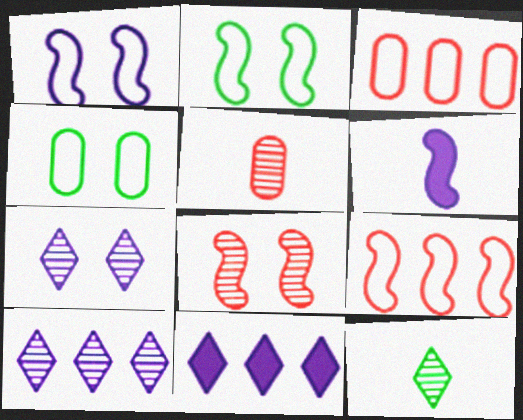[[2, 5, 11]]